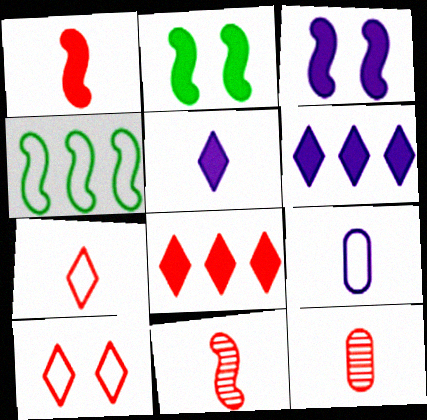[[1, 7, 12], 
[3, 4, 11], 
[4, 9, 10]]